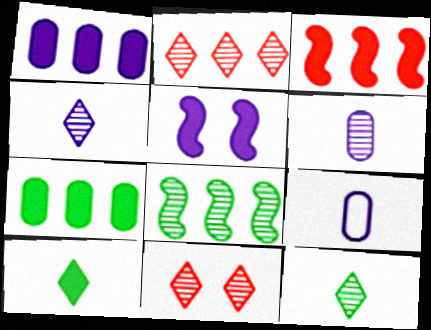[[6, 8, 11]]